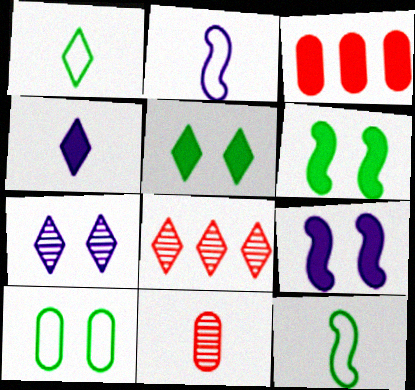[[3, 4, 6], 
[3, 7, 12], 
[4, 11, 12]]